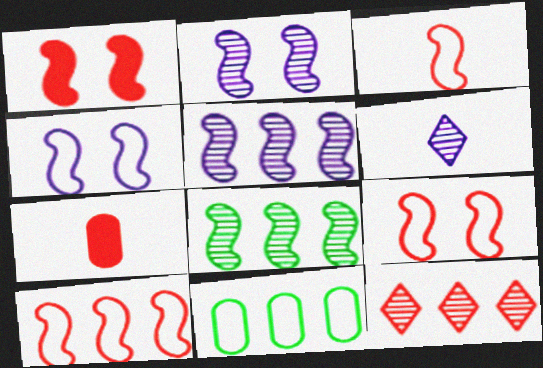[[1, 6, 11], 
[3, 9, 10], 
[7, 9, 12]]